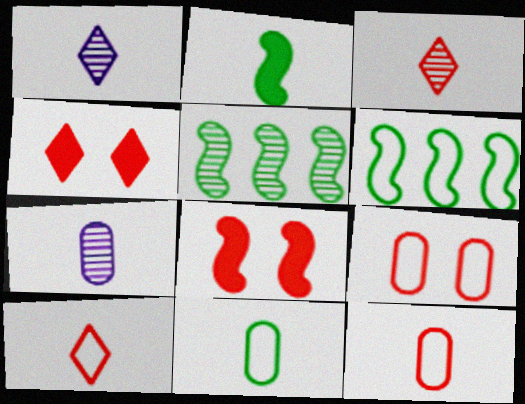[[1, 2, 12], 
[2, 7, 10], 
[4, 6, 7]]